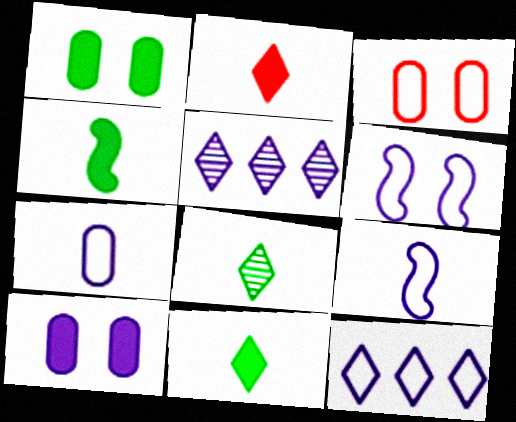[[3, 4, 5], 
[5, 9, 10], 
[6, 7, 12]]